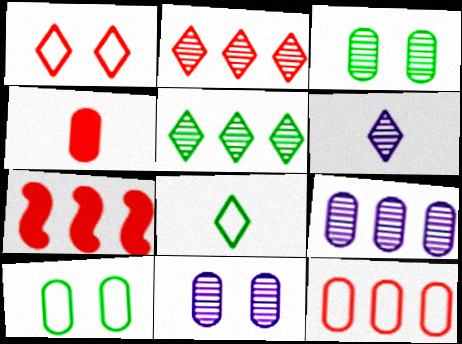[[2, 7, 12], 
[4, 9, 10], 
[6, 7, 10], 
[7, 8, 11]]